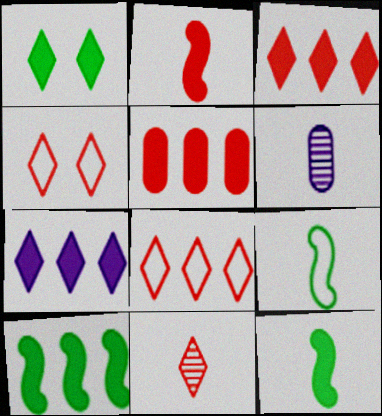[[3, 4, 11], 
[4, 6, 10], 
[5, 7, 10]]